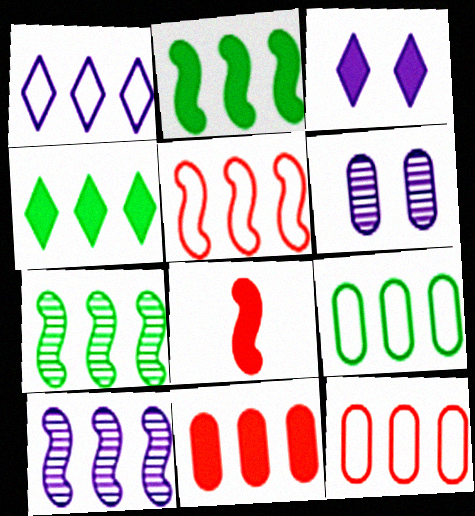[[1, 5, 9], 
[1, 7, 11], 
[2, 5, 10], 
[4, 7, 9], 
[4, 10, 12]]